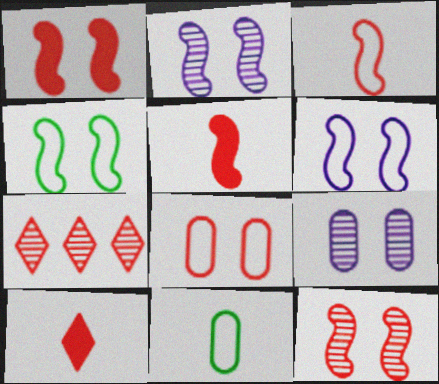[[1, 2, 4], 
[5, 7, 8]]